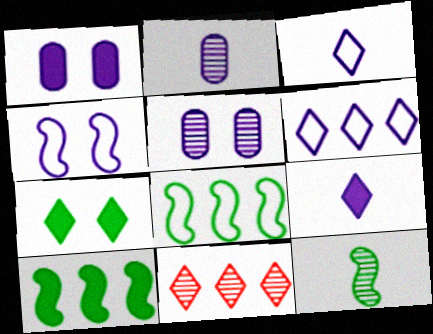[[3, 7, 11], 
[5, 11, 12]]